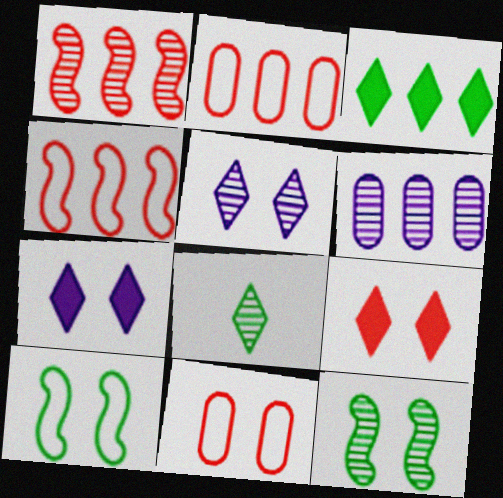[[3, 4, 6], 
[7, 11, 12]]